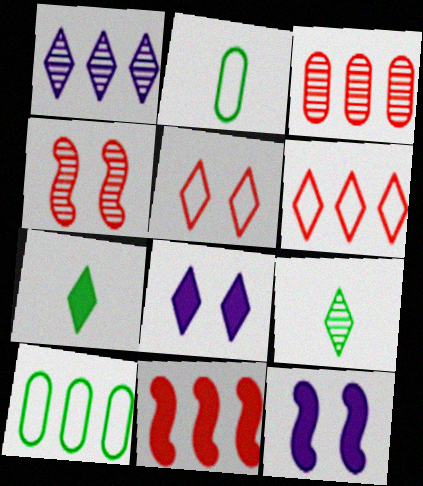[[1, 5, 7], 
[1, 10, 11], 
[3, 6, 11], 
[6, 8, 9]]